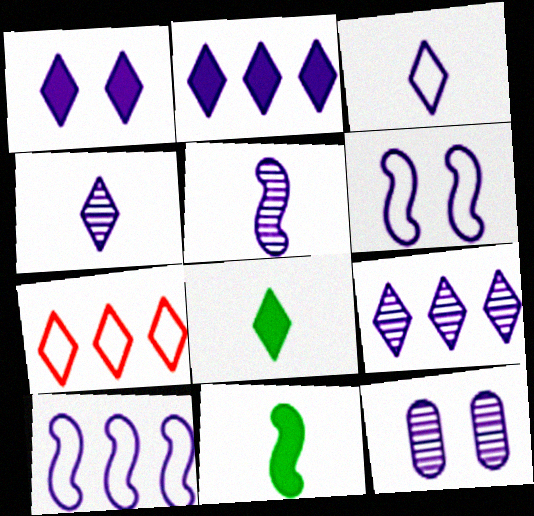[[1, 3, 9], 
[1, 6, 12], 
[5, 9, 12], 
[7, 11, 12]]